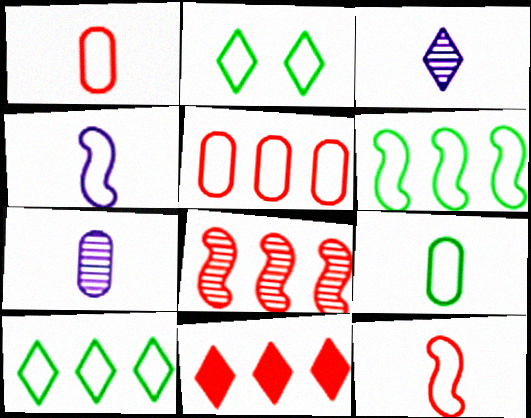[[2, 3, 11], 
[2, 4, 5], 
[2, 6, 9], 
[5, 8, 11]]